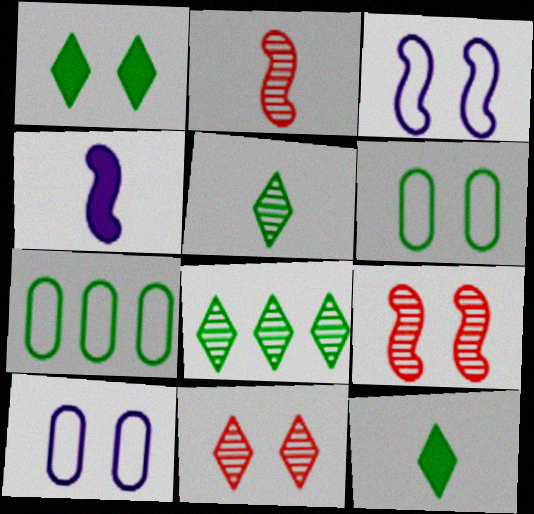[[1, 9, 10], 
[4, 7, 11]]